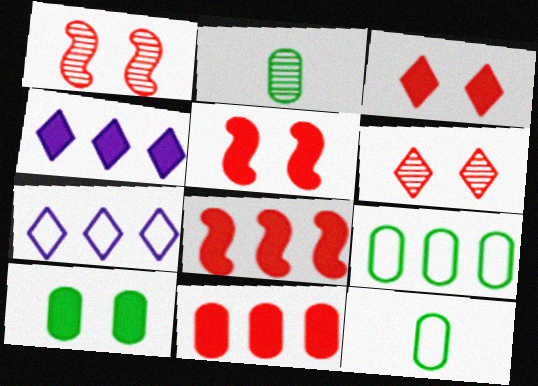[[1, 4, 12], 
[2, 5, 7], 
[2, 9, 10]]